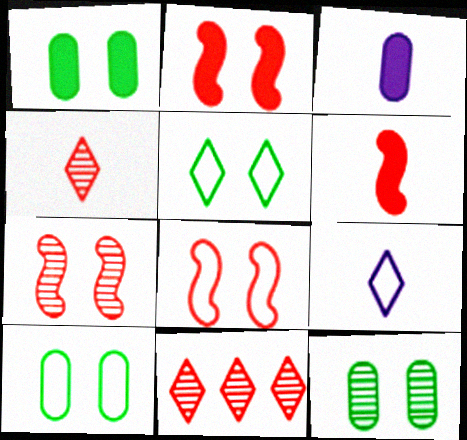[[1, 10, 12], 
[2, 7, 8]]